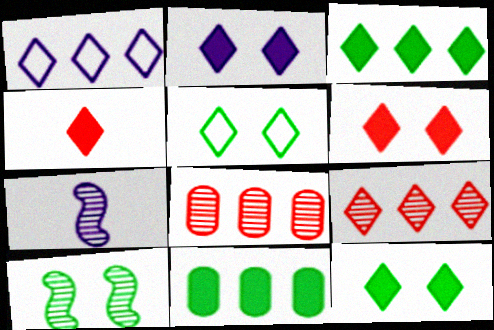[[1, 3, 9], 
[2, 3, 4], 
[2, 6, 12]]